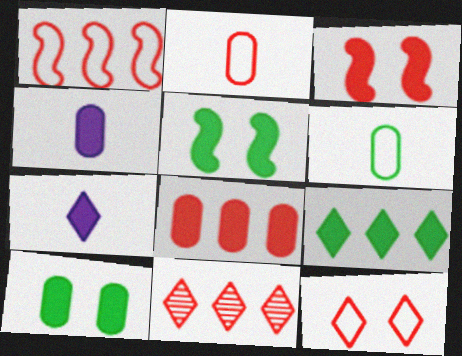[[1, 2, 12], 
[1, 8, 11], 
[2, 3, 11], 
[3, 4, 9], 
[4, 8, 10], 
[5, 7, 8]]